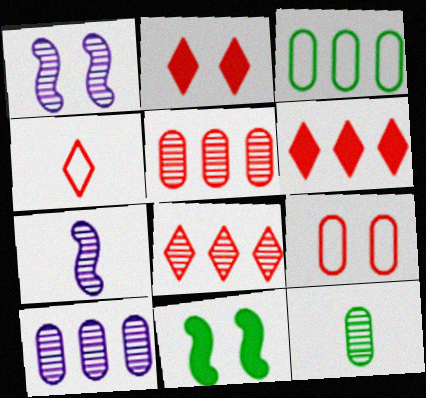[[1, 8, 12], 
[2, 3, 7], 
[2, 4, 8], 
[4, 10, 11]]